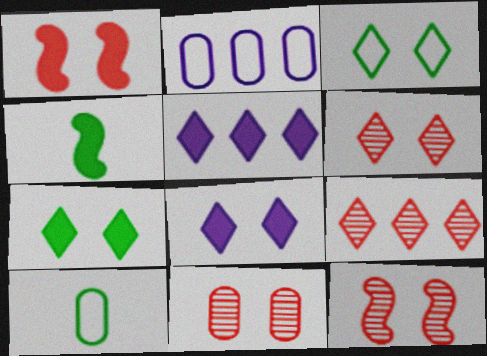[[2, 4, 6], 
[3, 6, 8], 
[5, 10, 12], 
[6, 11, 12]]